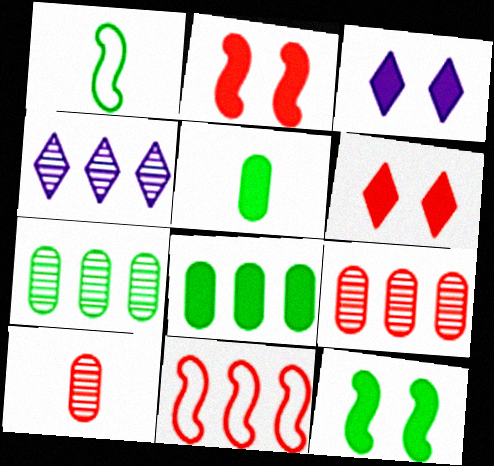[[1, 3, 9], 
[4, 8, 11], 
[6, 10, 11]]